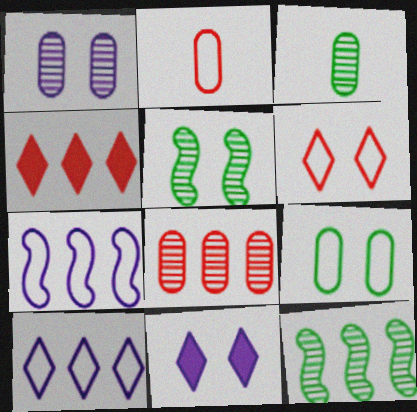[[1, 3, 8], 
[2, 11, 12]]